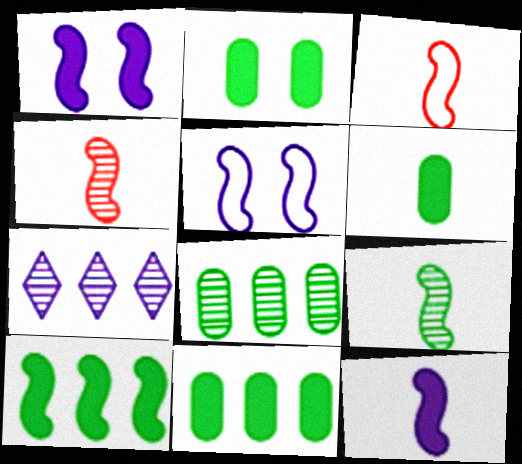[[2, 3, 7], 
[2, 6, 11], 
[3, 9, 12], 
[4, 5, 10]]